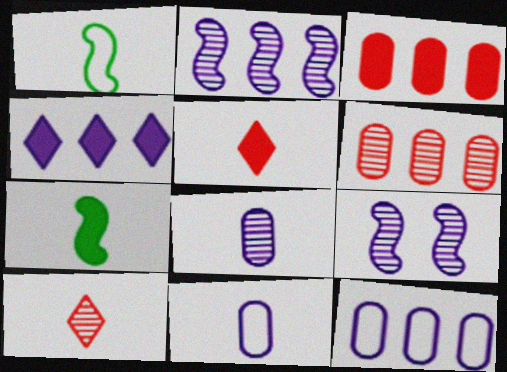[[1, 5, 8], 
[2, 4, 12], 
[4, 9, 11], 
[7, 10, 11]]